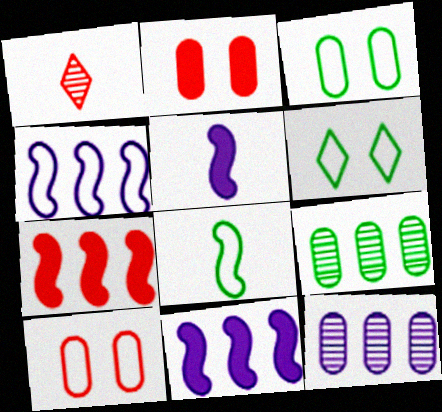[[1, 3, 11], 
[1, 7, 10]]